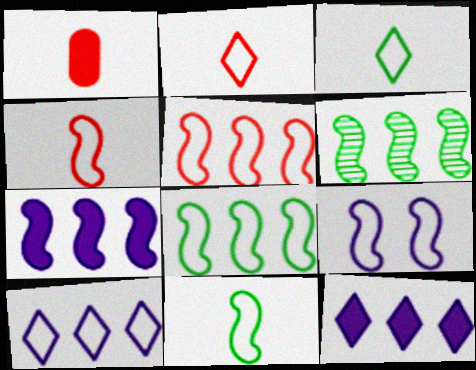[[4, 8, 9], 
[5, 6, 7], 
[5, 9, 11]]